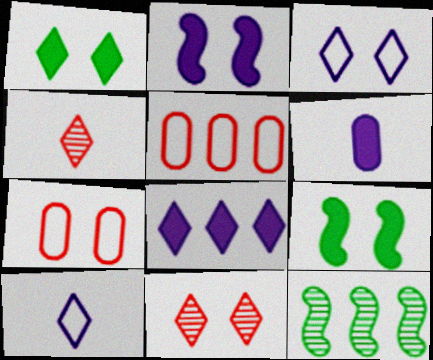[[1, 3, 11], 
[2, 6, 8], 
[5, 8, 12]]